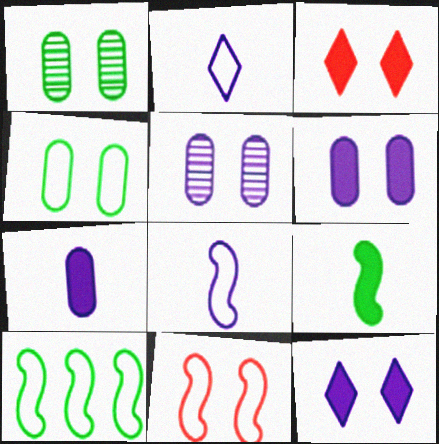[[1, 11, 12], 
[8, 10, 11]]